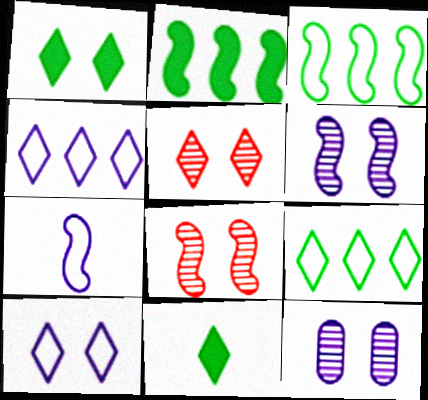[[1, 5, 10], 
[2, 7, 8], 
[4, 5, 11]]